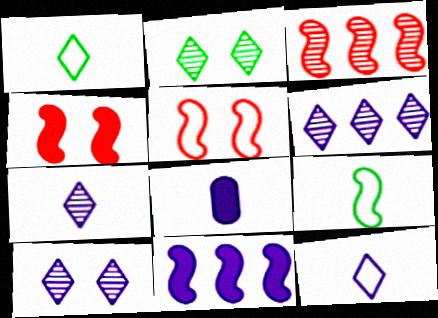[[6, 7, 10]]